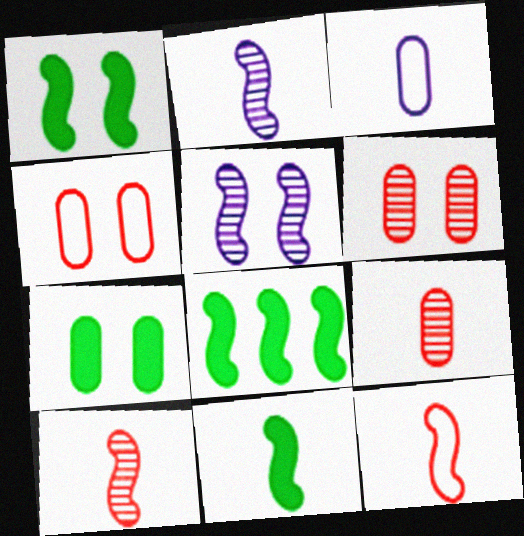[[1, 8, 11], 
[2, 11, 12], 
[5, 8, 12]]